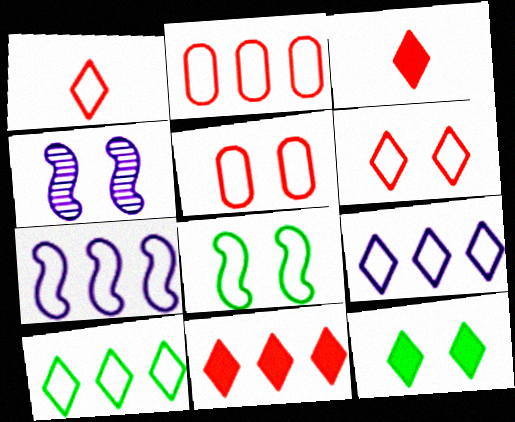[[2, 7, 10], 
[4, 5, 12]]